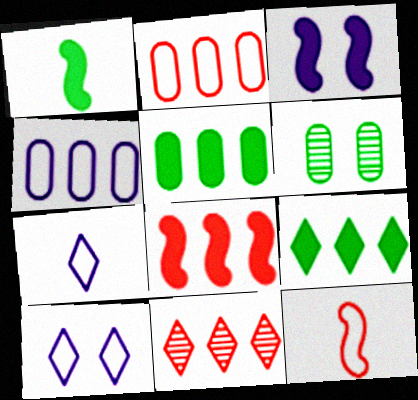[[1, 3, 8], 
[2, 8, 11], 
[6, 7, 8]]